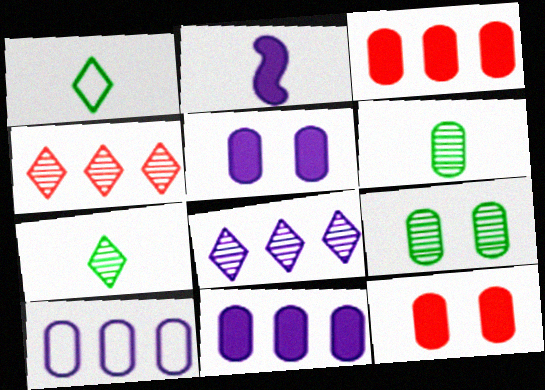[[6, 10, 12]]